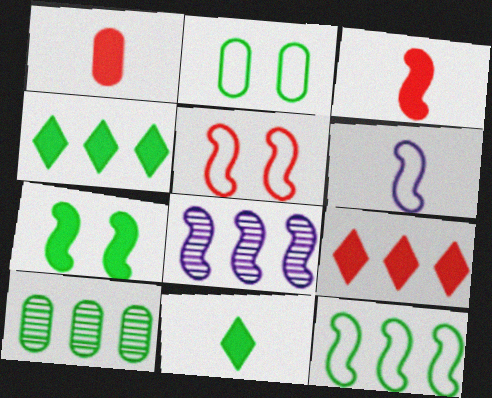[[4, 10, 12], 
[5, 6, 12]]